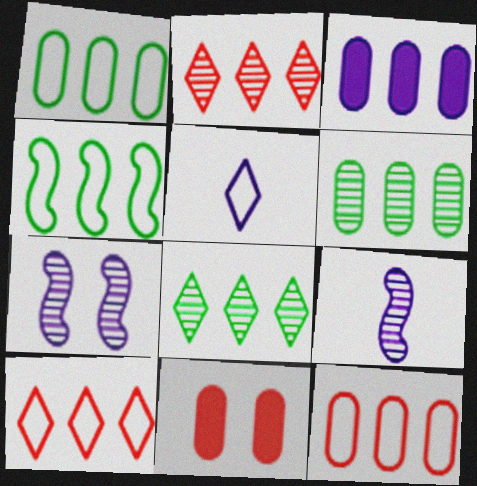[[2, 3, 4], 
[3, 5, 7], 
[3, 6, 12]]